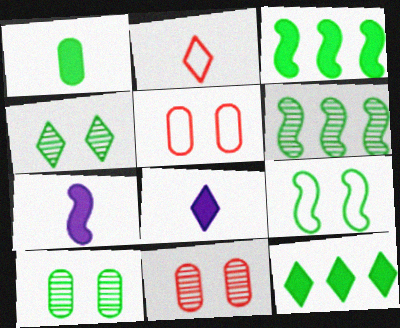[[5, 6, 8]]